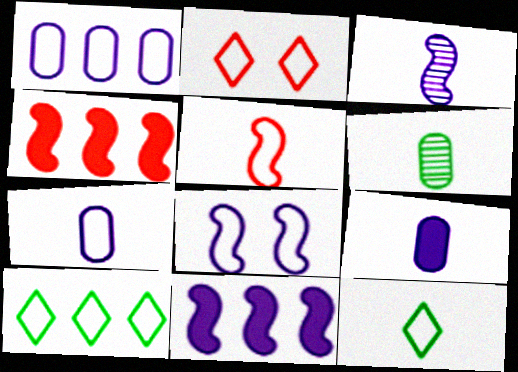[[2, 6, 11], 
[3, 8, 11], 
[5, 7, 12]]